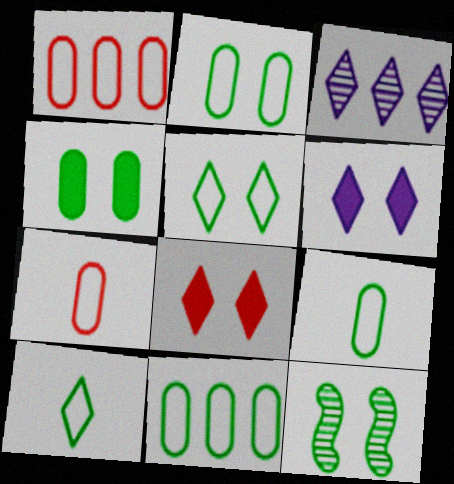[[2, 9, 11], 
[3, 8, 10], 
[4, 5, 12]]